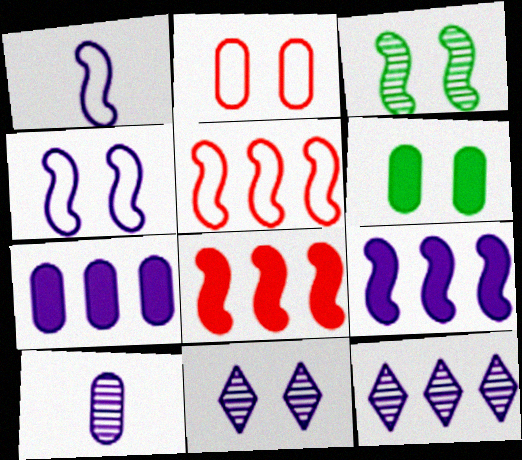[[1, 3, 8], 
[1, 7, 11]]